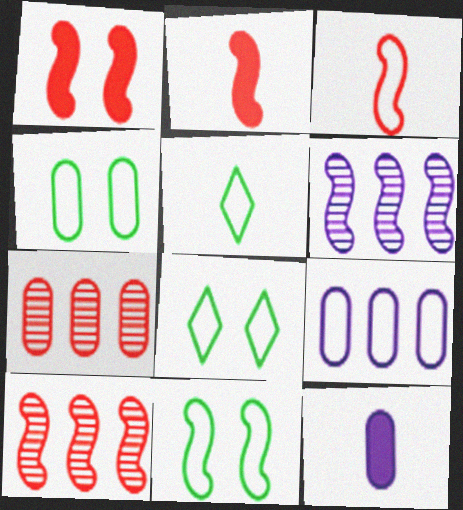[[1, 3, 10], 
[2, 6, 11], 
[3, 8, 9], 
[4, 7, 12], 
[4, 8, 11], 
[8, 10, 12]]